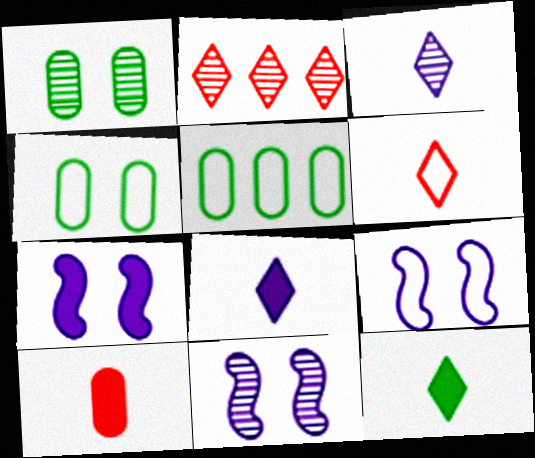[[3, 6, 12], 
[5, 6, 9], 
[7, 9, 11]]